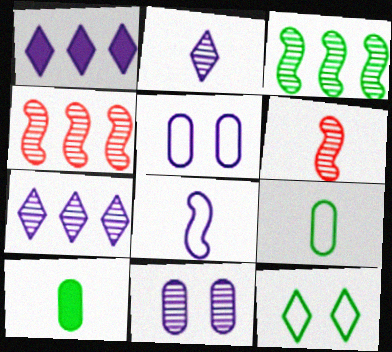[[1, 8, 11], 
[3, 10, 12]]